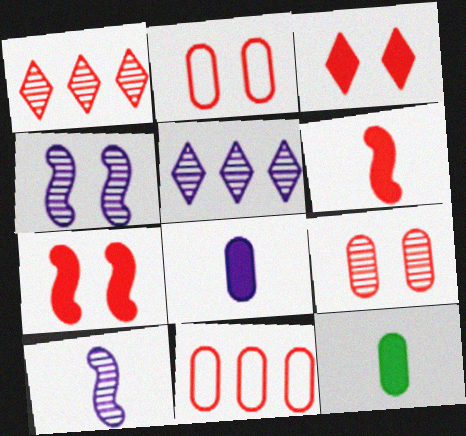[[1, 2, 6]]